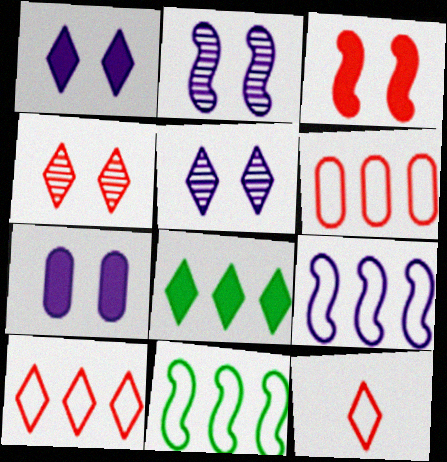[[5, 8, 12]]